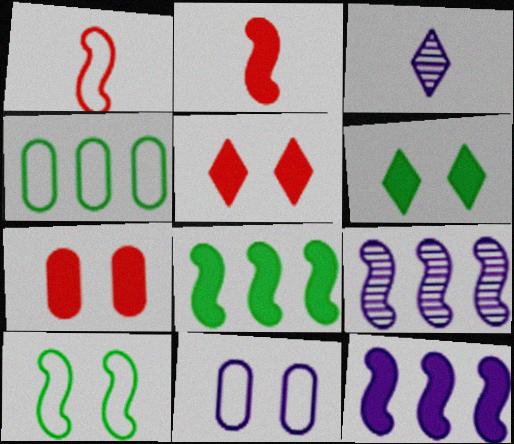[[2, 9, 10], 
[3, 11, 12]]